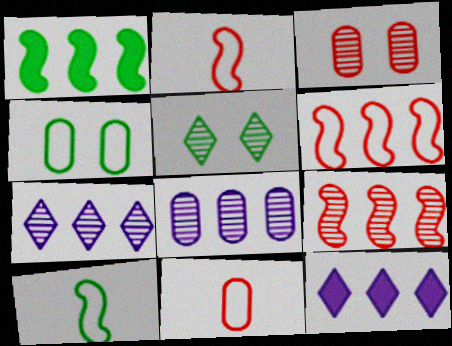[[3, 10, 12]]